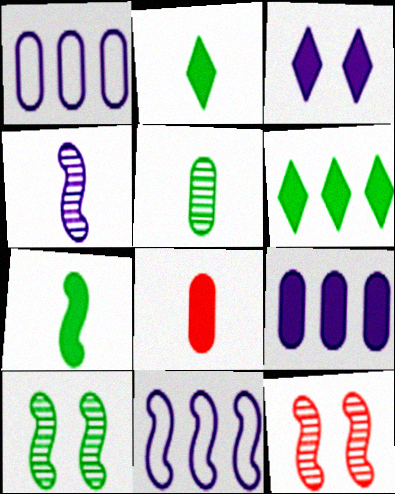[[1, 2, 12], 
[1, 3, 4], 
[7, 11, 12]]